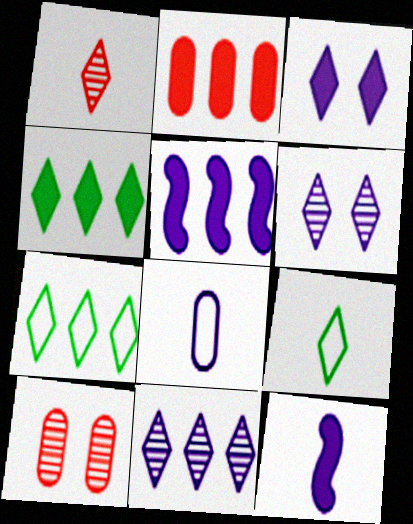[[1, 3, 7], 
[2, 4, 5], 
[5, 6, 8], 
[5, 9, 10], 
[7, 10, 12]]